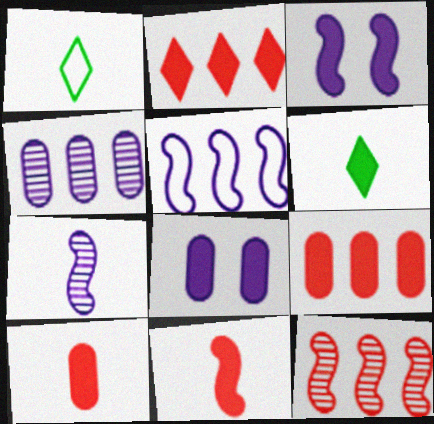[[1, 7, 10], 
[1, 8, 12], 
[3, 5, 7], 
[3, 6, 9]]